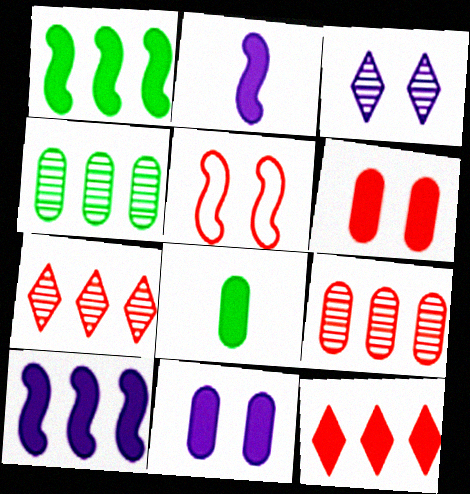[]